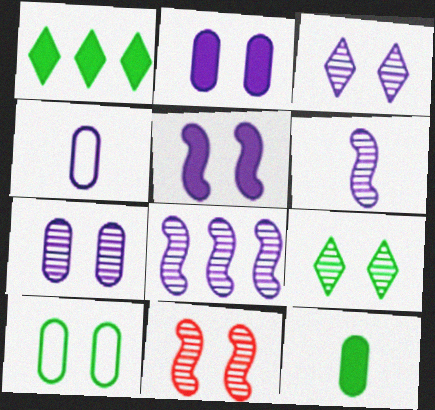[[1, 4, 11], 
[7, 9, 11]]